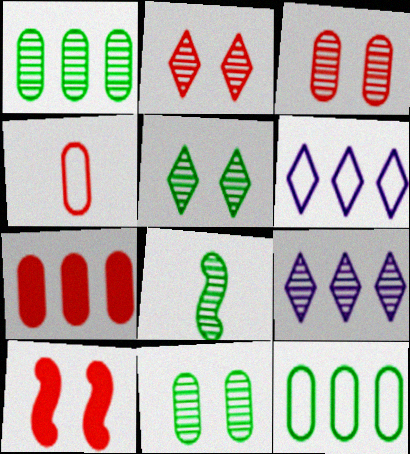[[1, 5, 8], 
[3, 4, 7], 
[3, 8, 9]]